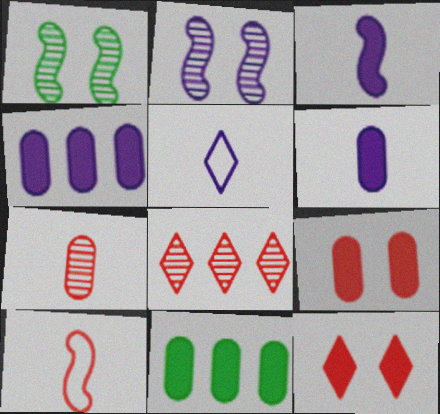[[2, 4, 5], 
[3, 11, 12], 
[6, 9, 11], 
[8, 9, 10]]